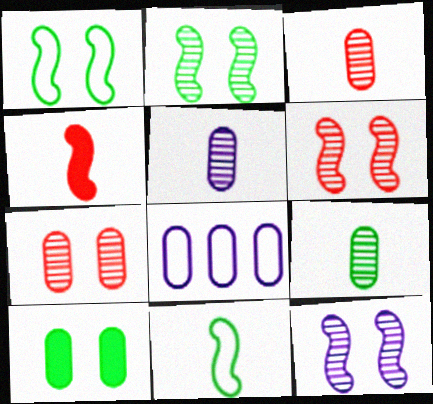[[2, 6, 12], 
[3, 5, 9], 
[3, 8, 10]]